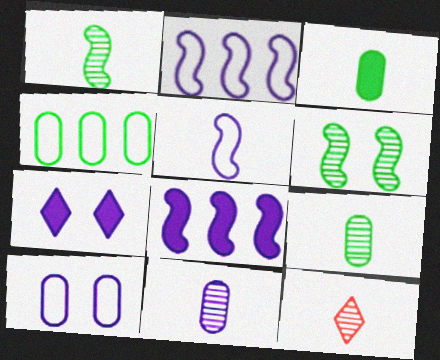[[1, 11, 12], 
[2, 7, 11], 
[3, 5, 12]]